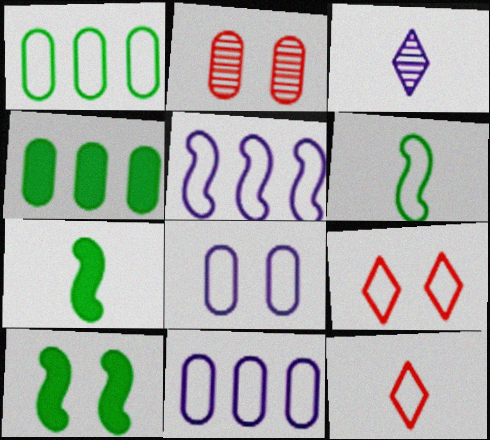[[6, 9, 11]]